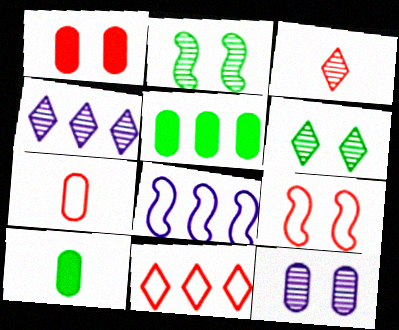[[3, 4, 6], 
[4, 9, 10], 
[5, 7, 12], 
[7, 9, 11]]